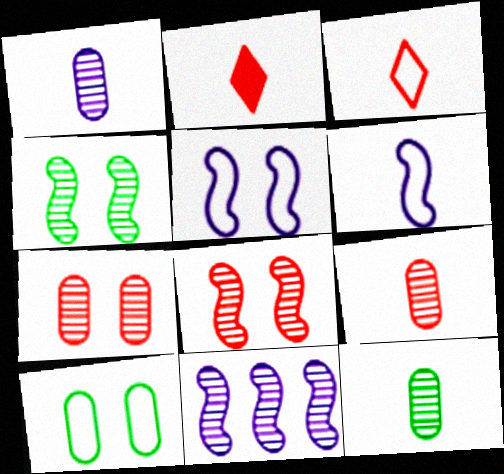[[1, 9, 12], 
[2, 6, 12], 
[2, 10, 11]]